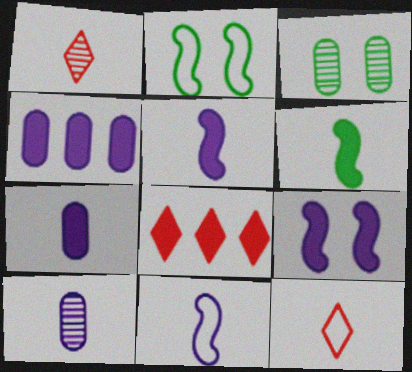[[1, 2, 4], 
[2, 8, 10], 
[3, 8, 11], 
[6, 10, 12]]